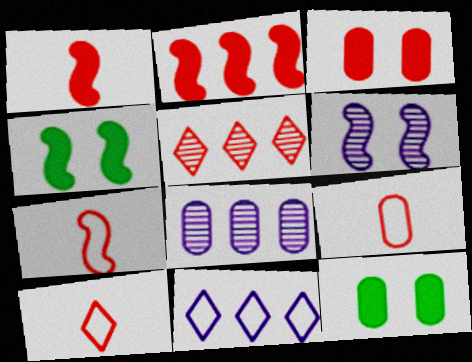[[3, 5, 7], 
[4, 8, 10], 
[7, 9, 10], 
[8, 9, 12]]